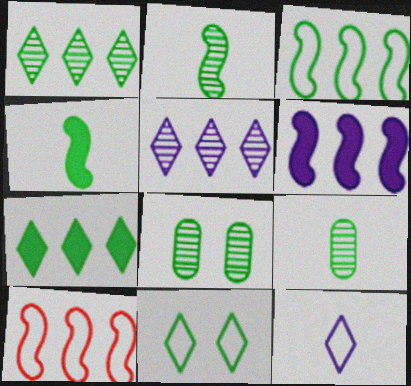[[1, 2, 8]]